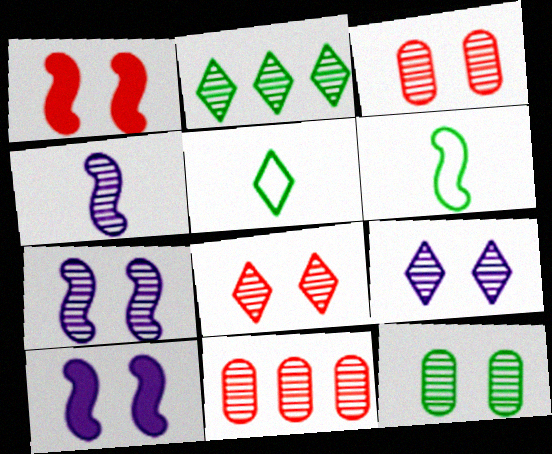[[2, 3, 4], 
[5, 10, 11], 
[7, 8, 12]]